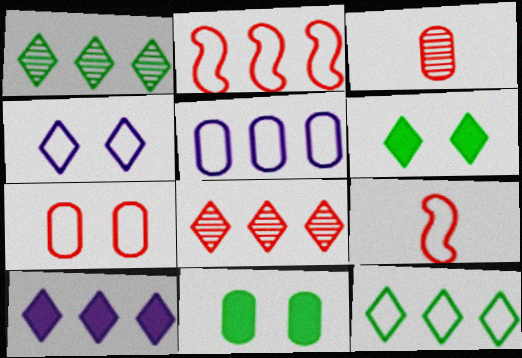[[2, 5, 12], 
[3, 5, 11], 
[8, 10, 12]]